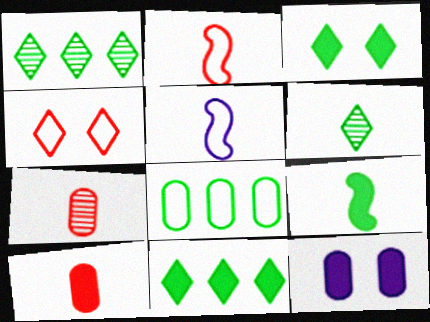[[1, 2, 12], 
[4, 5, 8], 
[5, 6, 10], 
[7, 8, 12]]